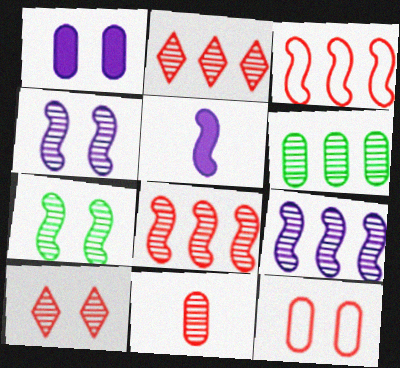[[2, 6, 9], 
[3, 5, 7], 
[8, 10, 11]]